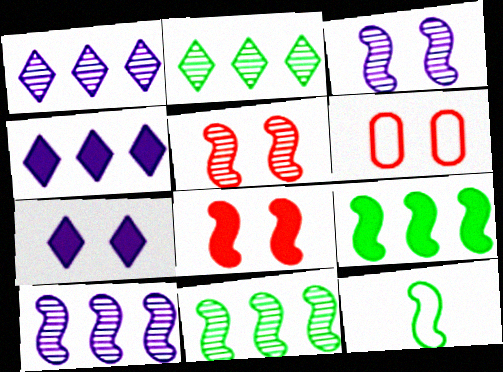[[8, 10, 12]]